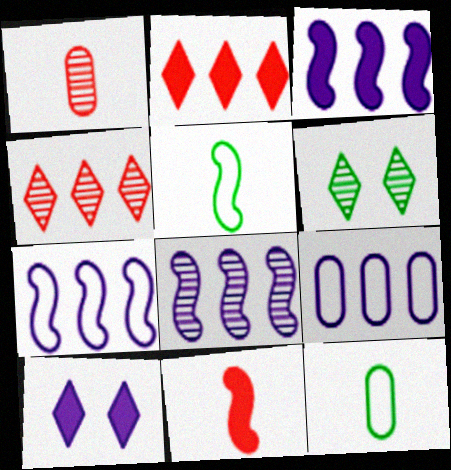[[1, 6, 8], 
[3, 7, 8], 
[6, 9, 11]]